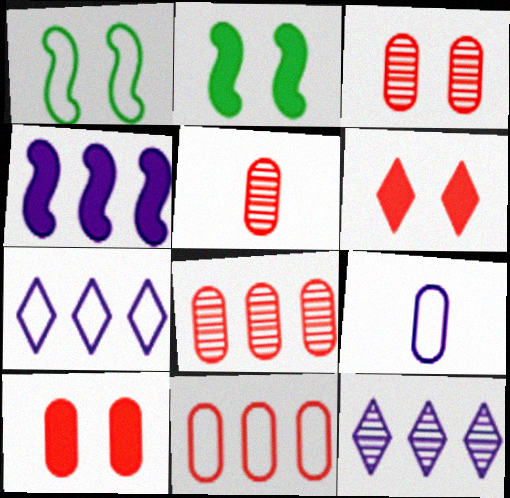[[2, 5, 7], 
[3, 5, 8], 
[5, 10, 11]]